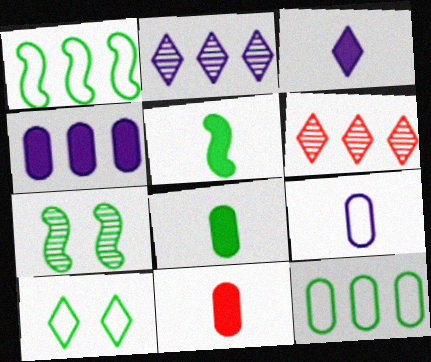[[1, 4, 6], 
[1, 5, 7], 
[3, 5, 11], 
[3, 6, 10]]